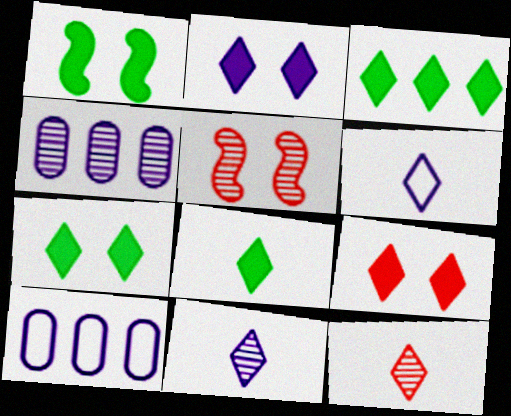[[1, 10, 12], 
[2, 7, 9], 
[3, 7, 8], 
[5, 8, 10], 
[6, 8, 12]]